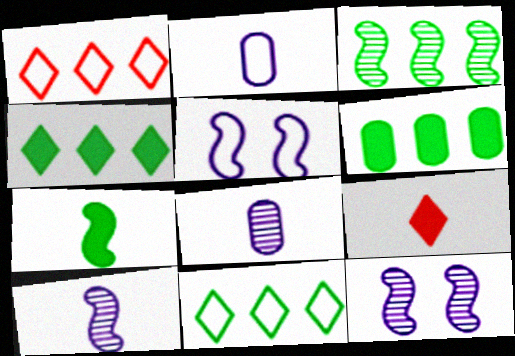[[3, 6, 11]]